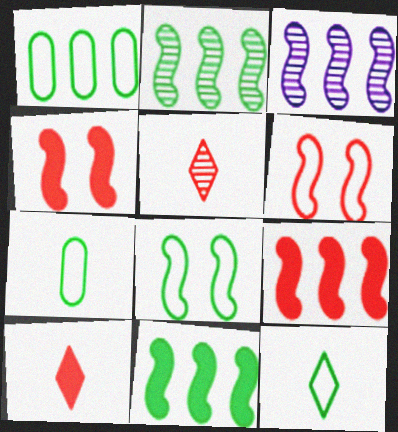[[1, 8, 12]]